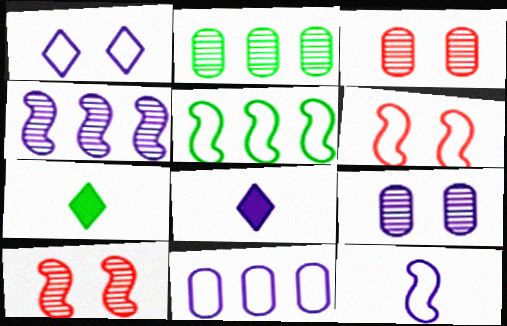[[1, 11, 12], 
[2, 6, 8], 
[3, 5, 8], 
[5, 6, 12], 
[7, 10, 11]]